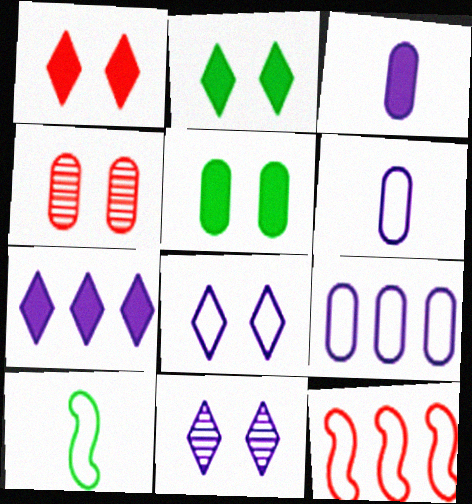[[4, 7, 10]]